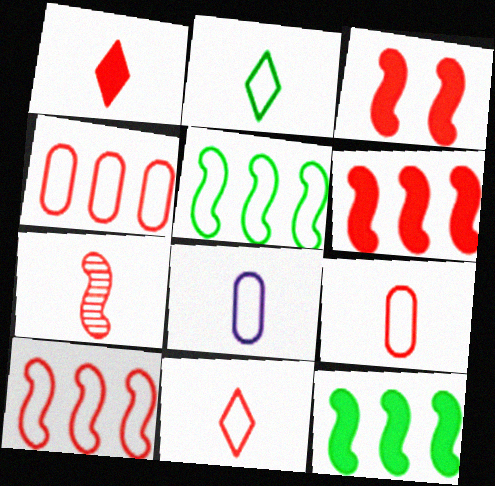[[1, 7, 9], 
[3, 7, 10]]